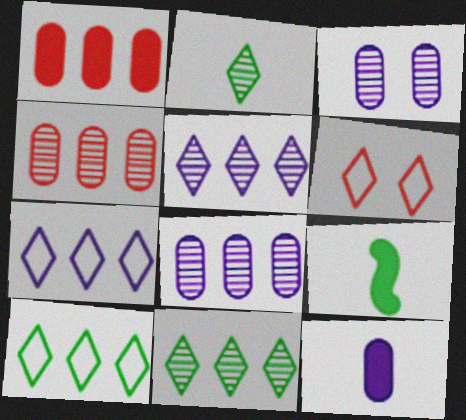[[6, 8, 9]]